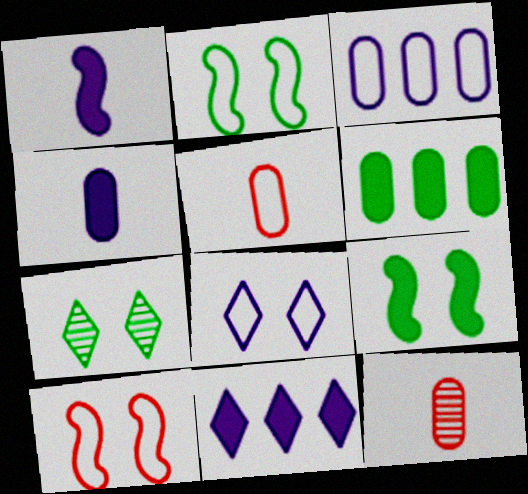[[2, 11, 12]]